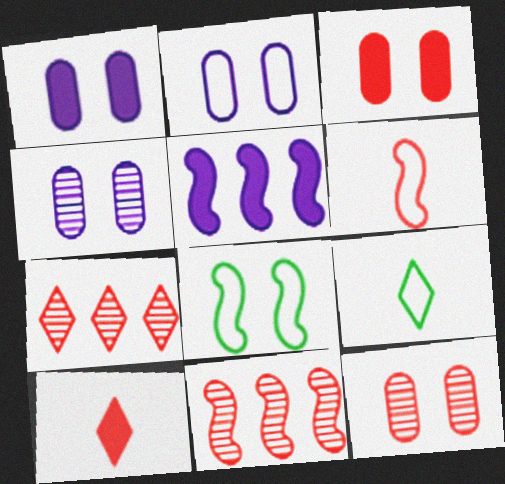[[1, 2, 4], 
[1, 9, 11], 
[3, 6, 7], 
[5, 9, 12]]